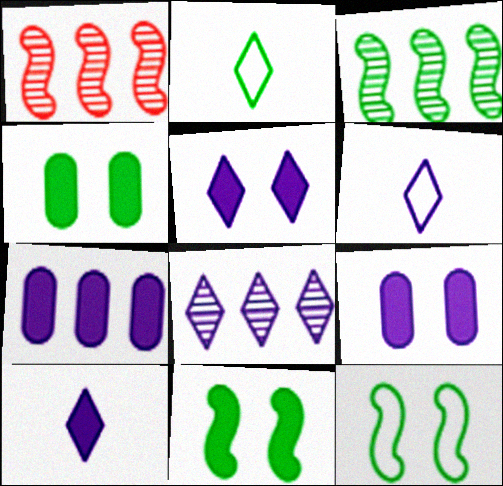[[1, 2, 9], 
[1, 4, 6], 
[2, 3, 4], 
[5, 6, 8]]